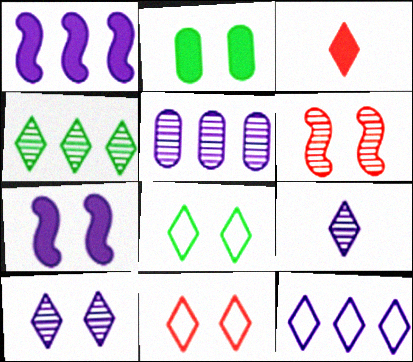[[1, 2, 3], 
[1, 5, 12]]